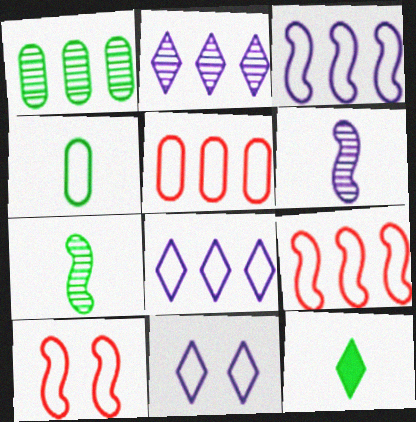[[4, 7, 12], 
[4, 8, 10], 
[4, 9, 11]]